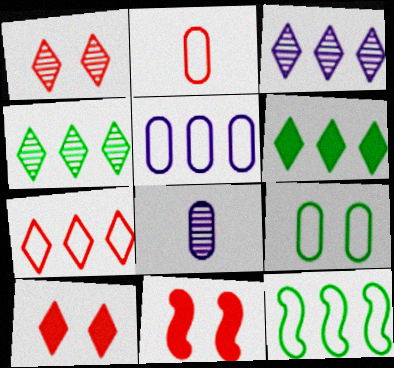[[2, 5, 9], 
[3, 6, 7], 
[5, 7, 12], 
[8, 10, 12]]